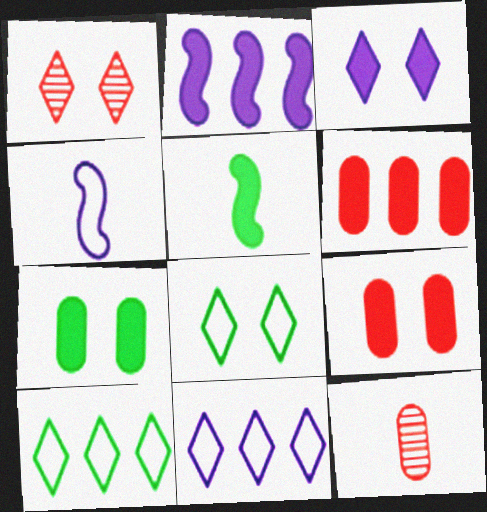[[1, 3, 8], 
[2, 8, 12], 
[3, 5, 6]]